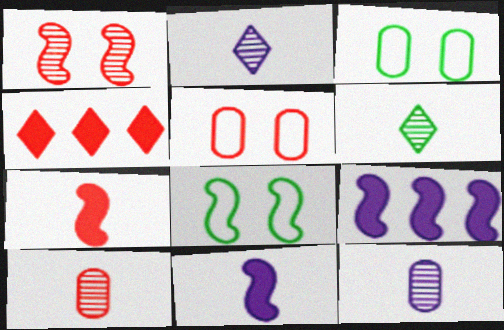[[4, 8, 12], 
[5, 6, 9]]